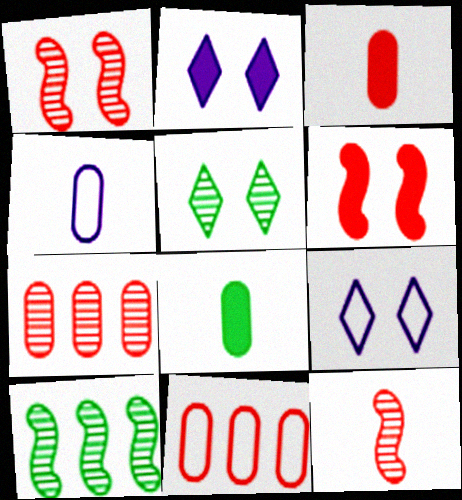[[3, 9, 10]]